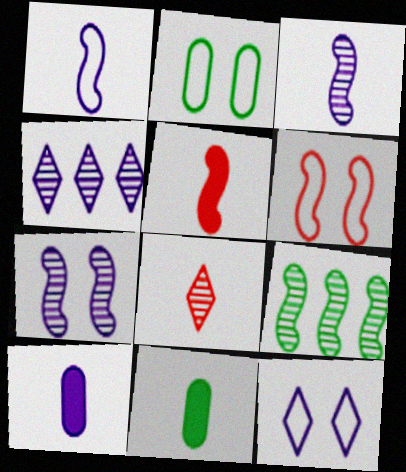[[1, 8, 11], 
[2, 4, 5], 
[2, 6, 12], 
[4, 6, 11]]